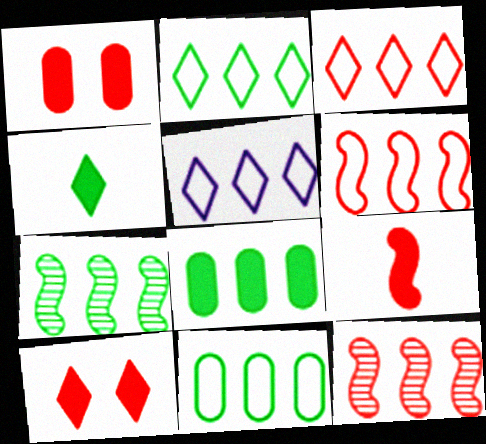[[2, 3, 5], 
[2, 7, 8], 
[5, 6, 11], 
[5, 8, 12]]